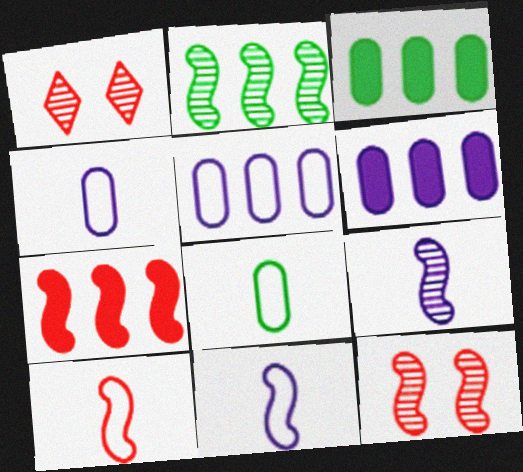[[1, 3, 11], 
[2, 9, 12], 
[7, 10, 12]]